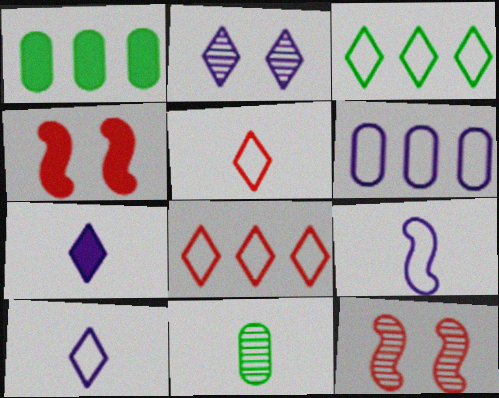[[1, 4, 7], 
[1, 10, 12]]